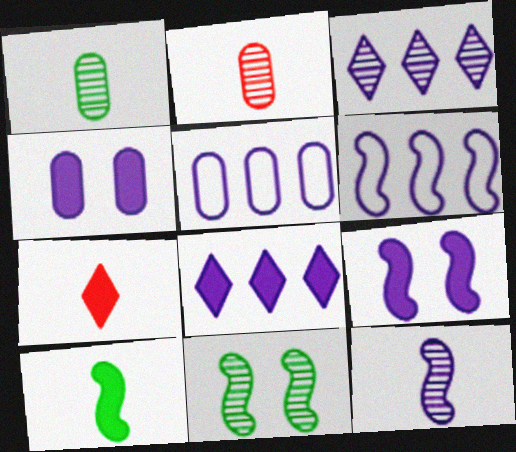[[2, 3, 11], 
[5, 7, 11], 
[6, 9, 12]]